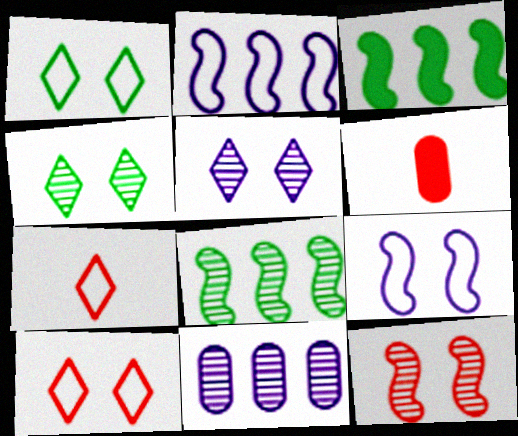[[2, 4, 6]]